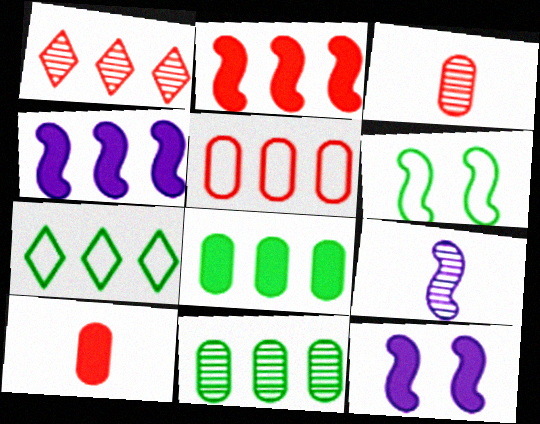[[1, 2, 5], 
[2, 6, 9], 
[3, 7, 12]]